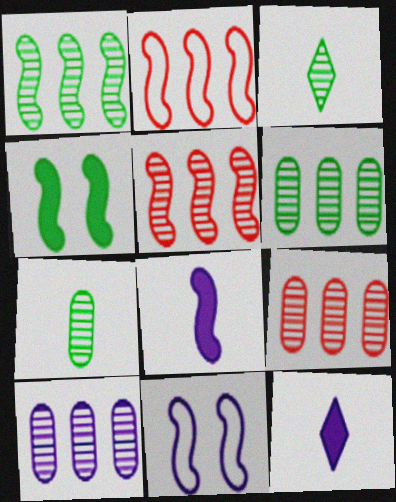[[6, 9, 10], 
[10, 11, 12]]